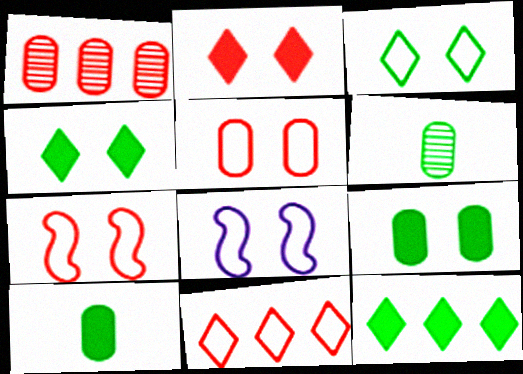[[3, 5, 8]]